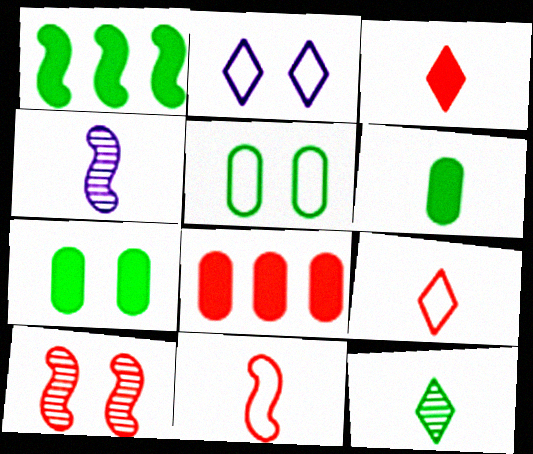[[1, 5, 12], 
[2, 7, 10], 
[4, 6, 9], 
[8, 9, 10]]